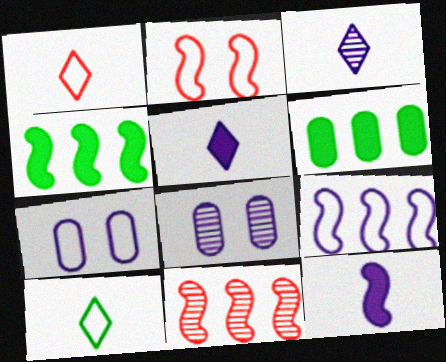[[1, 4, 8], 
[2, 3, 6], 
[4, 9, 11], 
[5, 8, 9]]